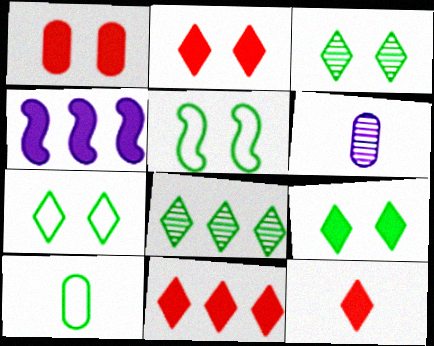[[2, 11, 12], 
[3, 7, 9], 
[5, 6, 11]]